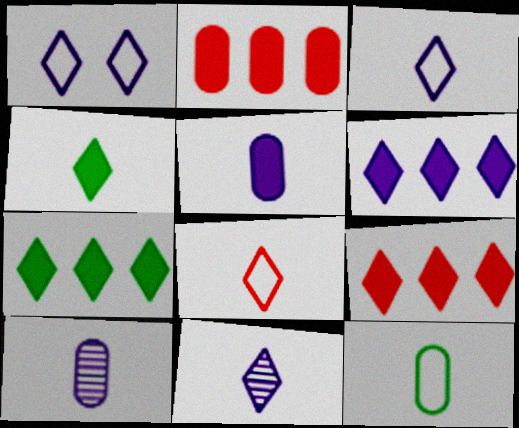[[1, 6, 11], 
[4, 8, 11], 
[6, 7, 9]]